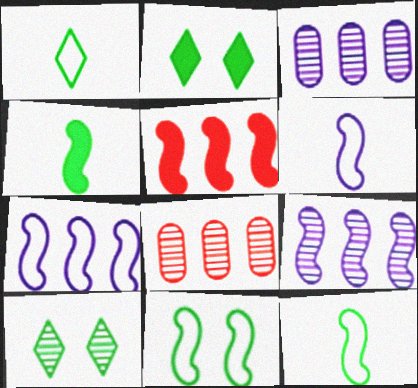[[2, 6, 8]]